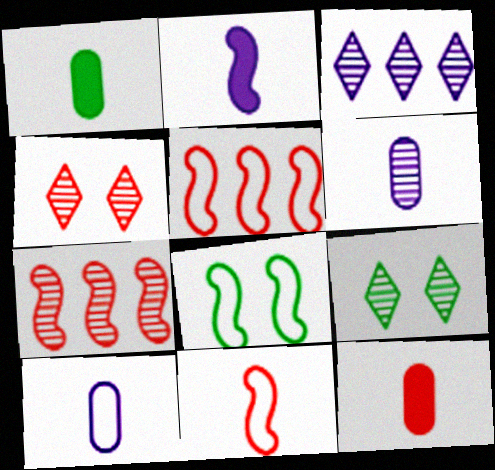[[2, 7, 8], 
[3, 8, 12], 
[4, 5, 12], 
[6, 7, 9]]